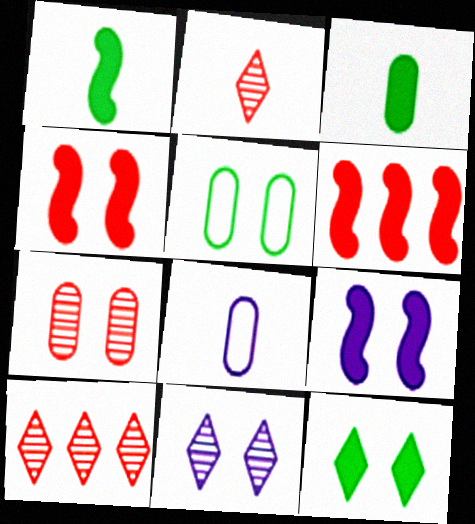[[1, 2, 8], 
[1, 6, 9], 
[4, 5, 11]]